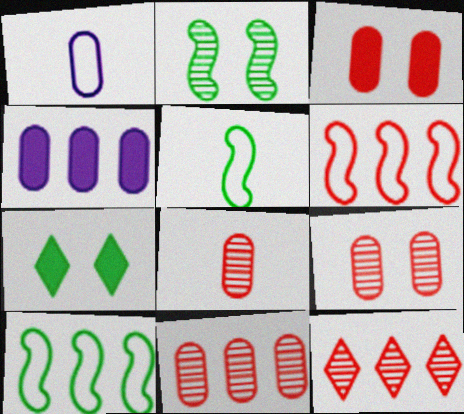[[4, 10, 12], 
[8, 9, 11]]